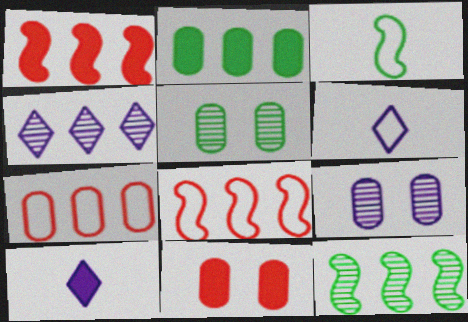[[1, 5, 6], 
[2, 4, 8], 
[3, 4, 11], 
[5, 8, 10], 
[6, 11, 12]]